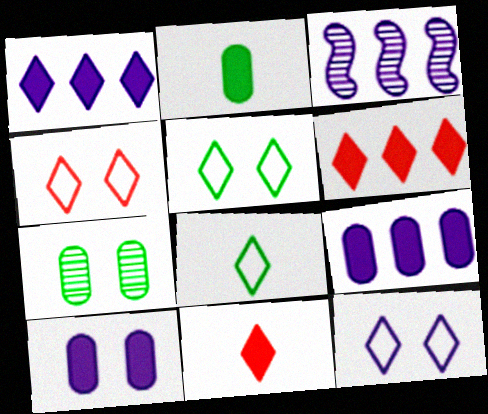[[2, 3, 4], 
[4, 5, 12]]